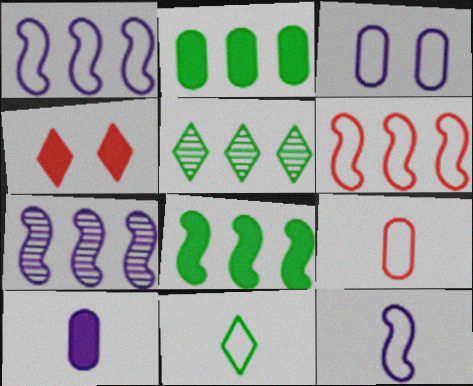[[3, 6, 11], 
[4, 8, 10], 
[6, 7, 8], 
[9, 11, 12]]